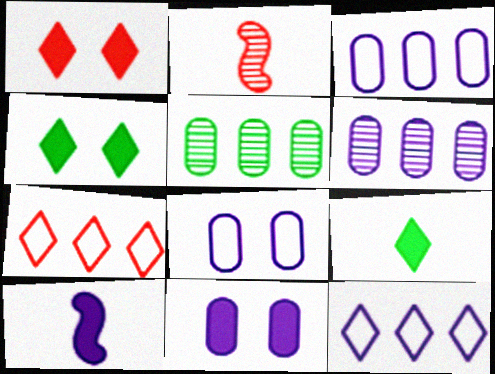[[2, 3, 4]]